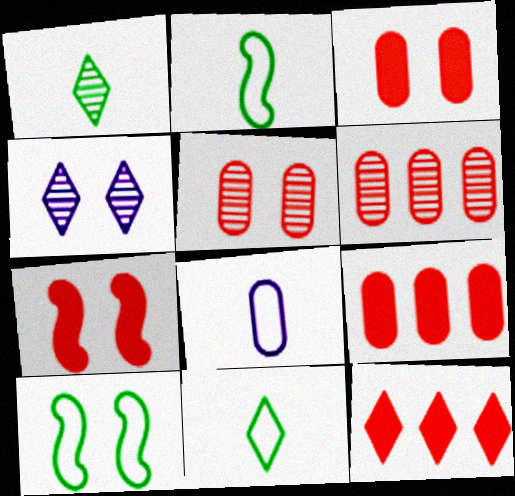[[2, 4, 9], 
[3, 4, 10], 
[4, 11, 12]]